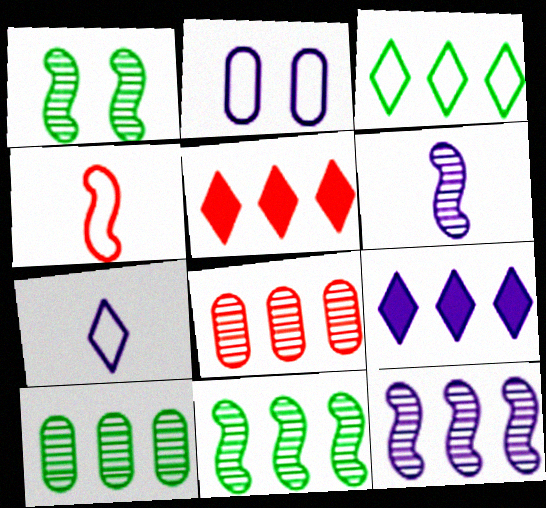[[2, 3, 4], 
[2, 6, 9]]